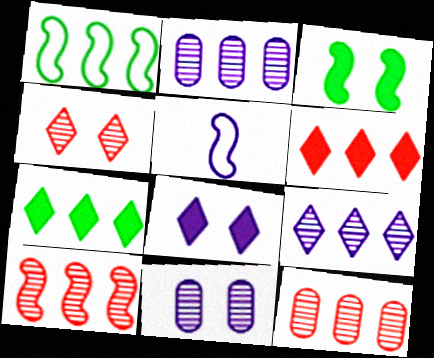[[1, 2, 6], 
[2, 5, 8], 
[3, 5, 10]]